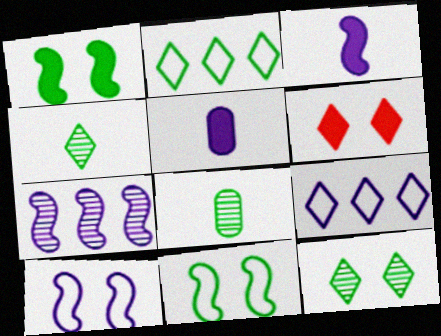[[1, 2, 8], 
[3, 7, 10], 
[4, 6, 9]]